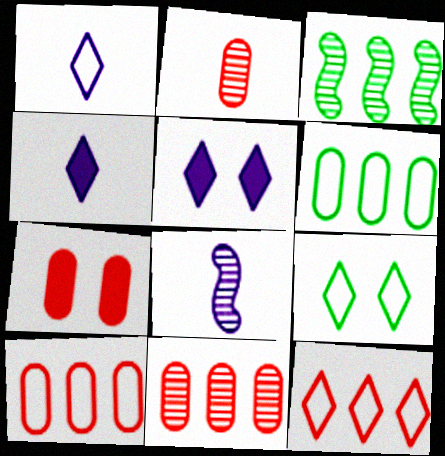[[1, 3, 7], 
[1, 9, 12], 
[2, 7, 10]]